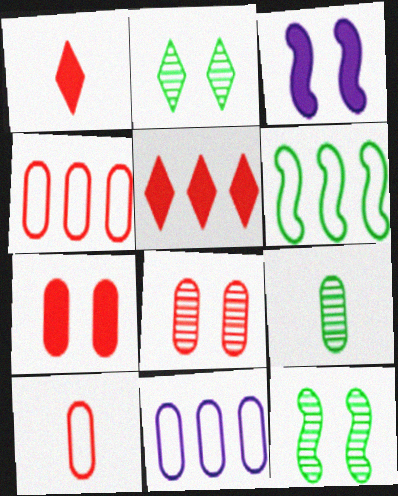[[1, 11, 12], 
[7, 9, 11]]